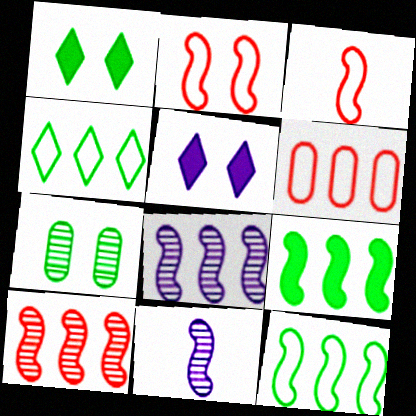[[1, 6, 11], 
[2, 5, 7], 
[2, 9, 11]]